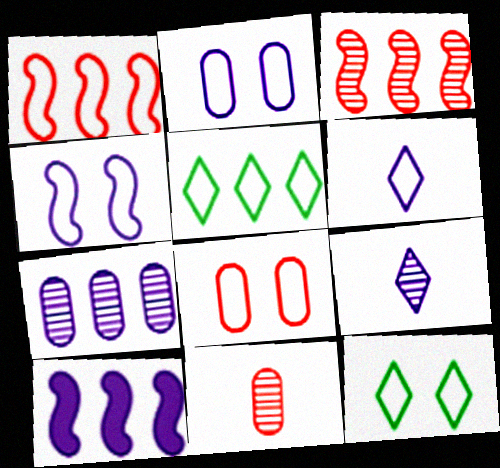[[2, 9, 10], 
[4, 8, 12], 
[10, 11, 12]]